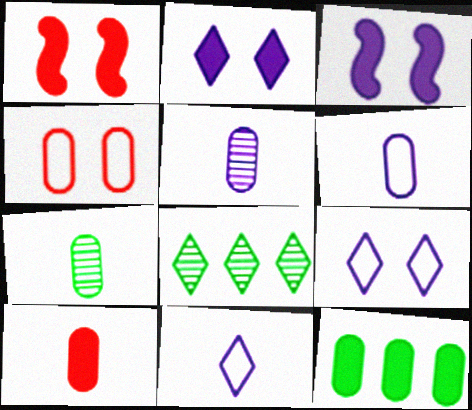[[1, 6, 8], 
[4, 5, 12], 
[6, 7, 10]]